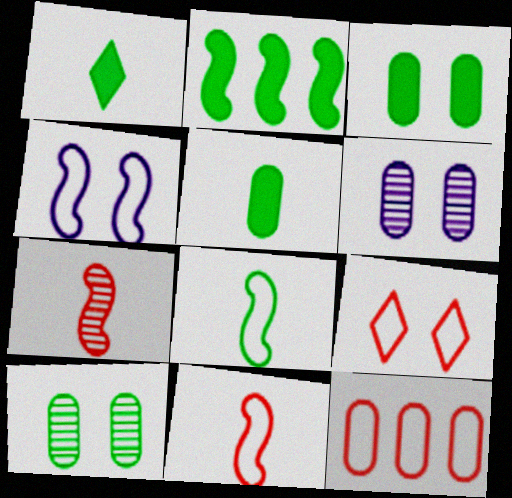[[1, 2, 3], 
[2, 4, 7], 
[5, 6, 12], 
[9, 11, 12]]